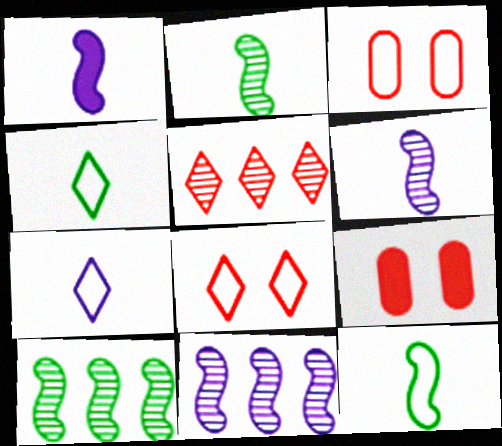[[4, 9, 11], 
[7, 9, 10]]